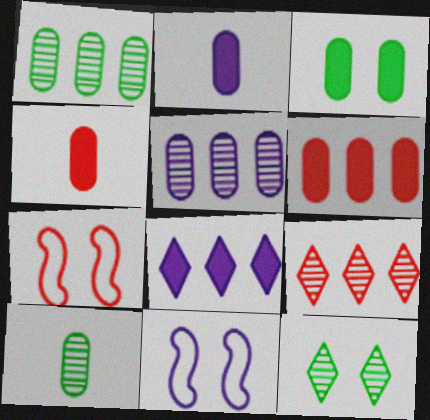[[2, 3, 6], 
[4, 7, 9], 
[7, 8, 10]]